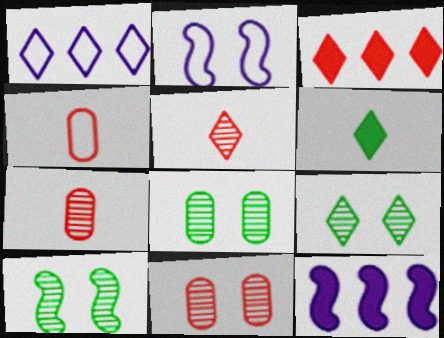[[4, 9, 12], 
[8, 9, 10]]